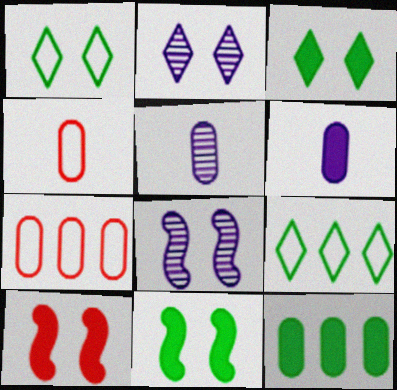[[5, 9, 10]]